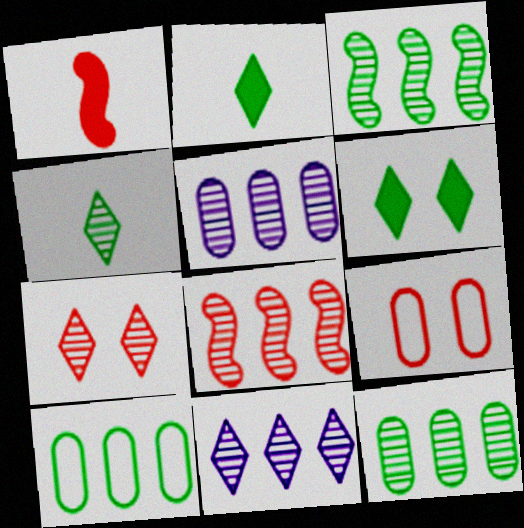[[4, 7, 11], 
[8, 11, 12]]